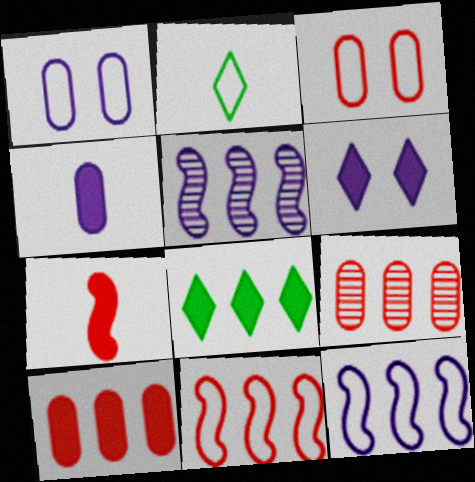[[1, 2, 11], 
[2, 3, 12], 
[8, 9, 12]]